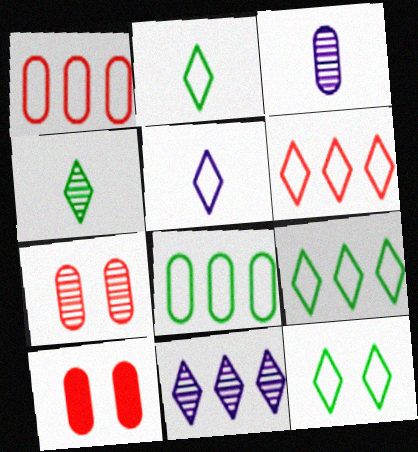[[2, 9, 12], 
[3, 8, 10], 
[5, 6, 12]]